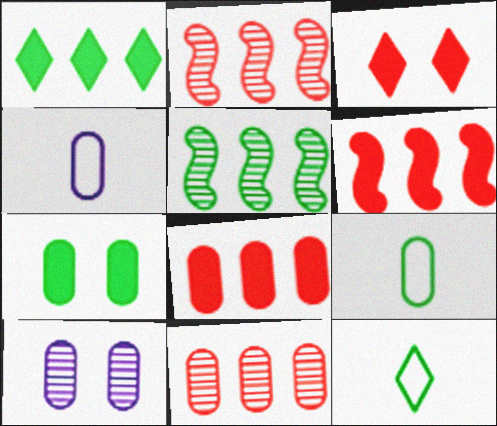[[3, 4, 5], 
[4, 7, 11], 
[5, 7, 12], 
[6, 10, 12], 
[8, 9, 10]]